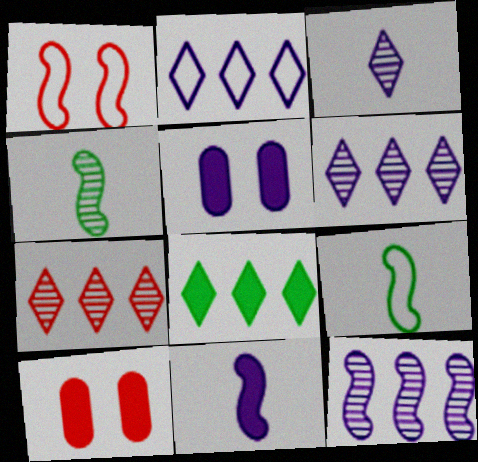[[2, 4, 10], 
[2, 7, 8], 
[5, 7, 9], 
[6, 9, 10], 
[8, 10, 11]]